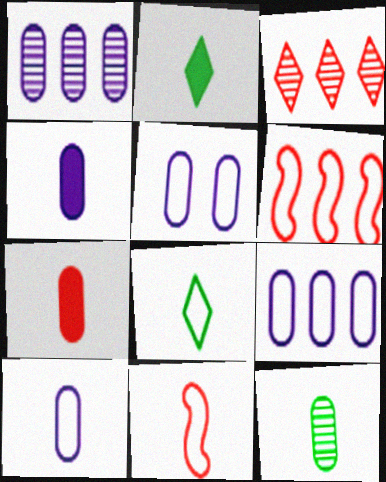[[1, 4, 5], 
[5, 6, 8], 
[5, 9, 10], 
[7, 10, 12], 
[8, 10, 11]]